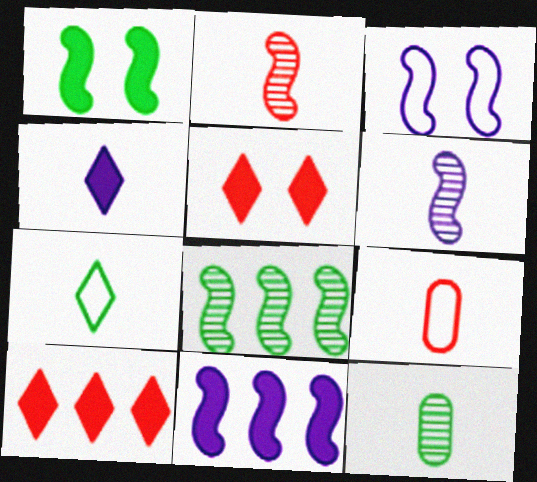[[3, 6, 11], 
[3, 10, 12]]